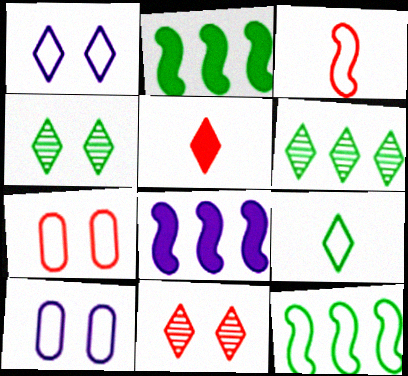[[1, 5, 6]]